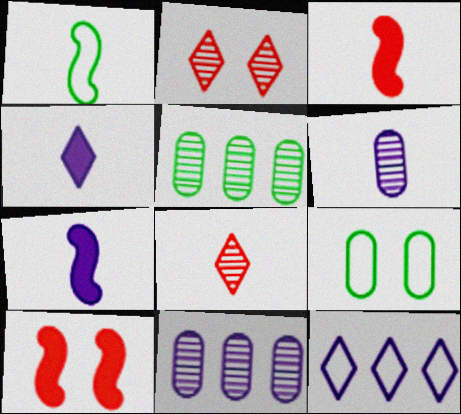[]